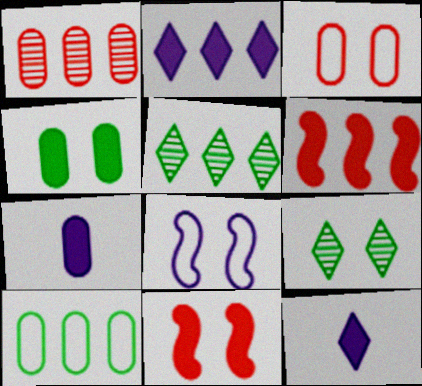[[4, 6, 12]]